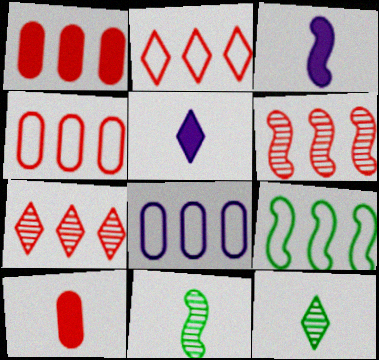[[1, 2, 6], 
[2, 8, 9]]